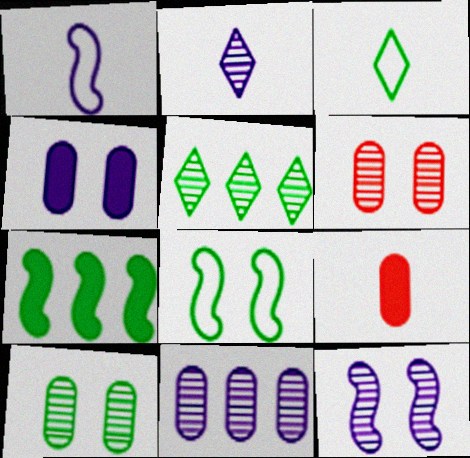[[2, 11, 12], 
[3, 7, 10]]